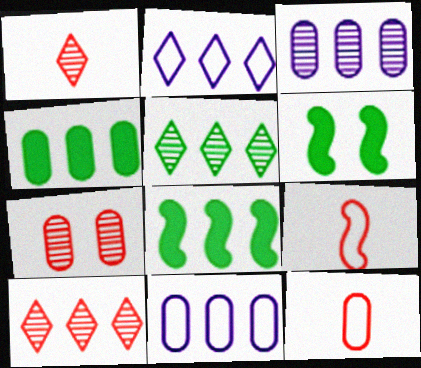[[1, 6, 11], 
[8, 10, 11]]